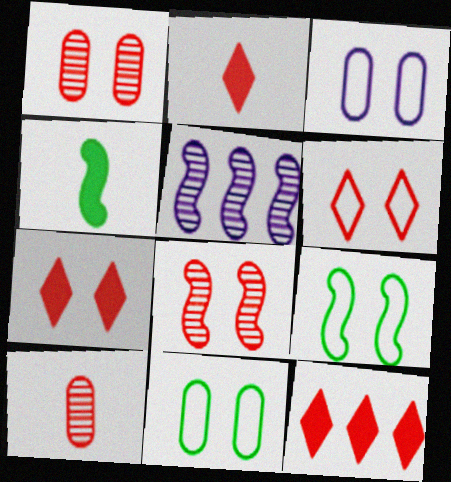[[2, 5, 11], 
[2, 7, 12], 
[3, 6, 9]]